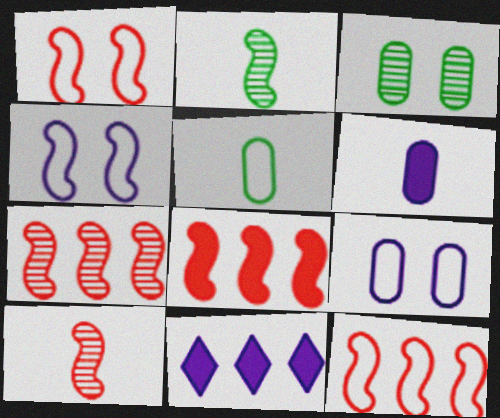[[1, 8, 10], 
[2, 4, 8], 
[7, 8, 12]]